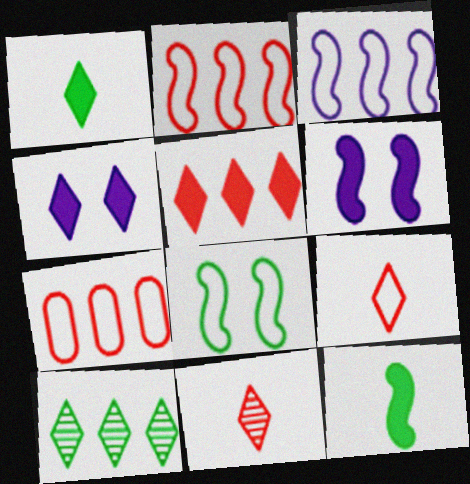[[1, 4, 5], 
[4, 9, 10]]